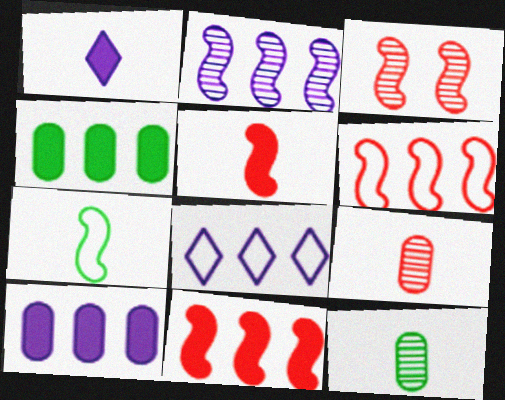[[1, 7, 9], 
[2, 8, 10], 
[3, 5, 6]]